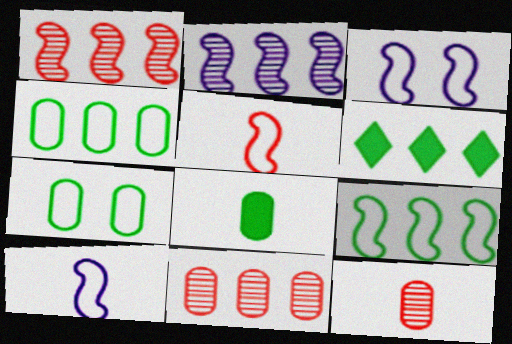[[3, 5, 9], 
[3, 6, 12]]